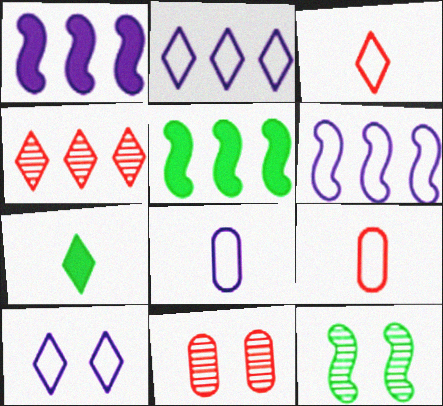[[4, 7, 10], 
[6, 7, 11], 
[6, 8, 10]]